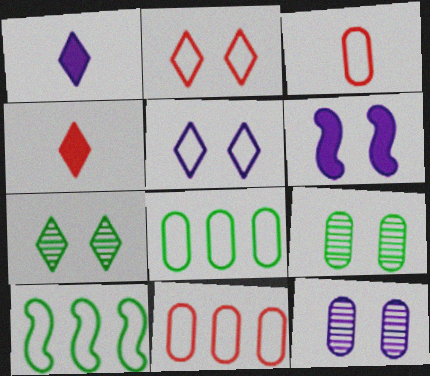[[2, 6, 9], 
[3, 5, 10], 
[4, 10, 12], 
[5, 6, 12]]